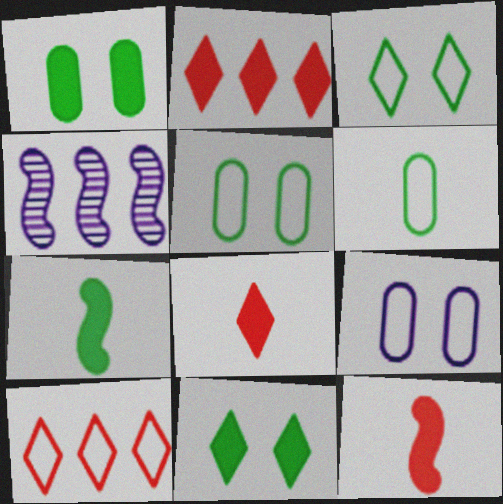[[4, 5, 8]]